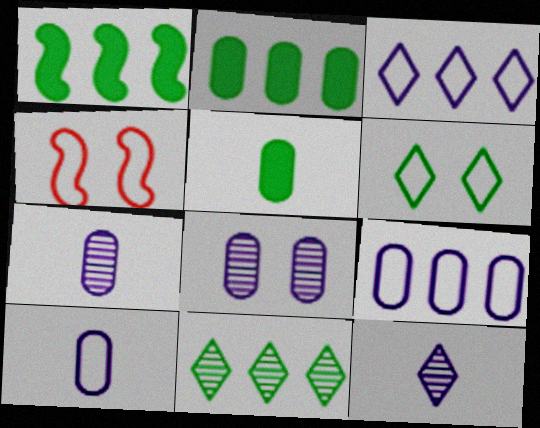[[2, 4, 12]]